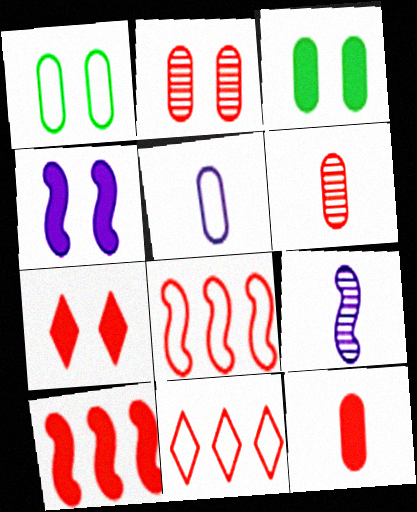[[3, 4, 7], 
[3, 9, 11], 
[6, 7, 8], 
[7, 10, 12]]